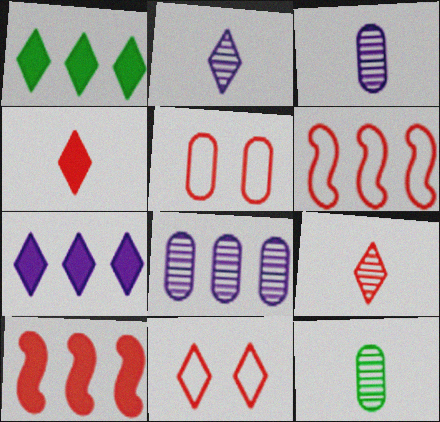[[1, 2, 11], 
[1, 6, 8], 
[5, 9, 10]]